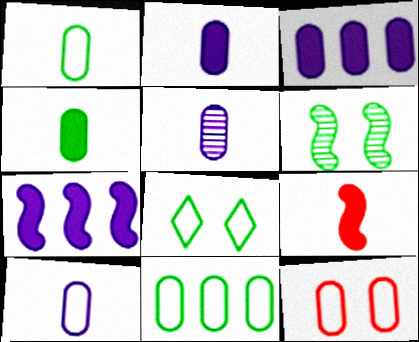[[2, 5, 10], 
[10, 11, 12]]